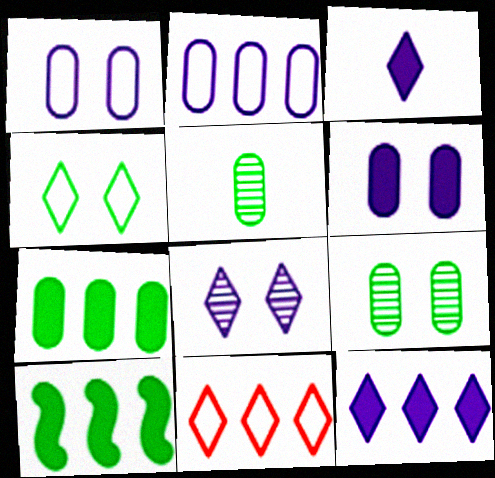[[4, 5, 10]]